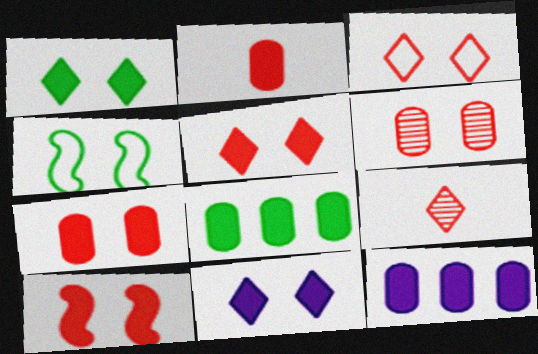[[1, 5, 11], 
[3, 6, 10], 
[4, 6, 11], 
[4, 9, 12], 
[5, 7, 10]]